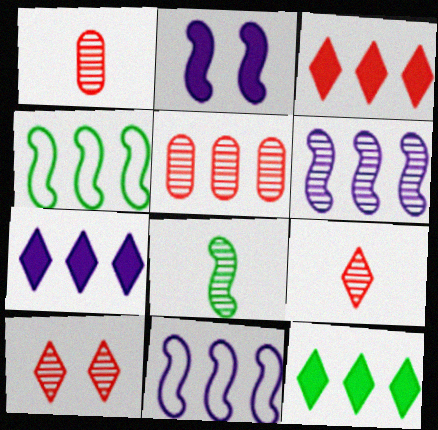[[3, 7, 12], 
[4, 5, 7], 
[5, 11, 12]]